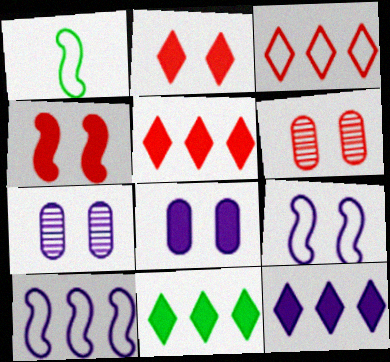[[1, 5, 7], 
[1, 6, 12], 
[5, 11, 12]]